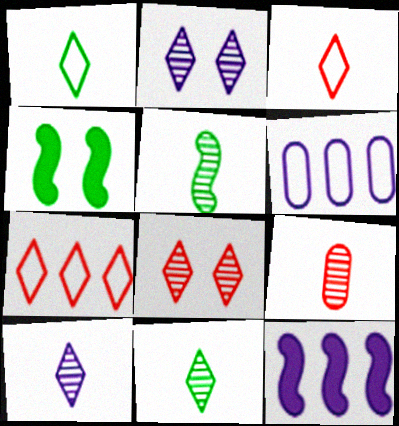[[5, 9, 10]]